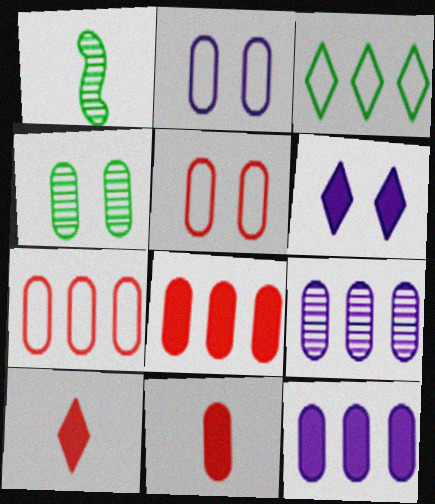[[1, 6, 7]]